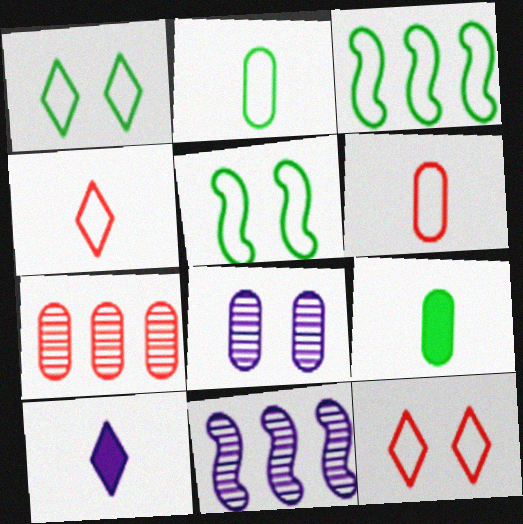[[1, 2, 3], 
[5, 7, 10], 
[9, 11, 12]]